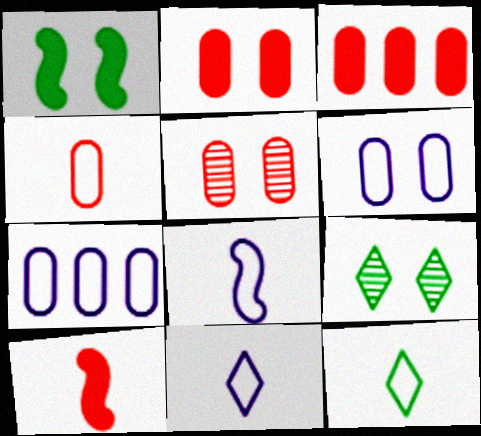[[3, 4, 5], 
[3, 8, 9], 
[4, 8, 12], 
[7, 9, 10]]